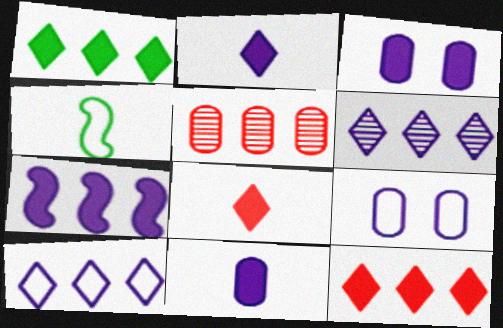[[2, 3, 7]]